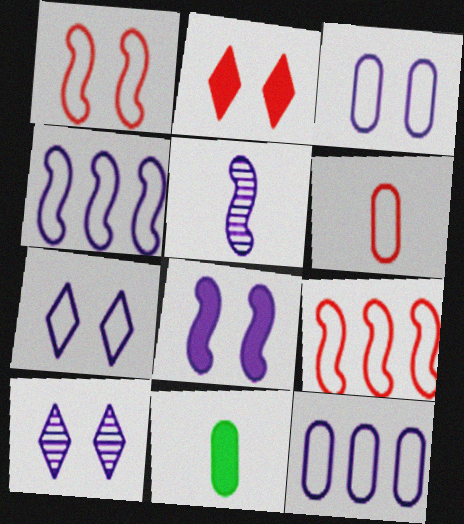[[3, 8, 10], 
[4, 5, 8], 
[9, 10, 11]]